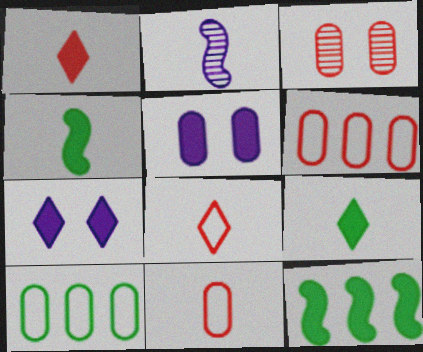[[1, 5, 12], 
[2, 9, 11]]